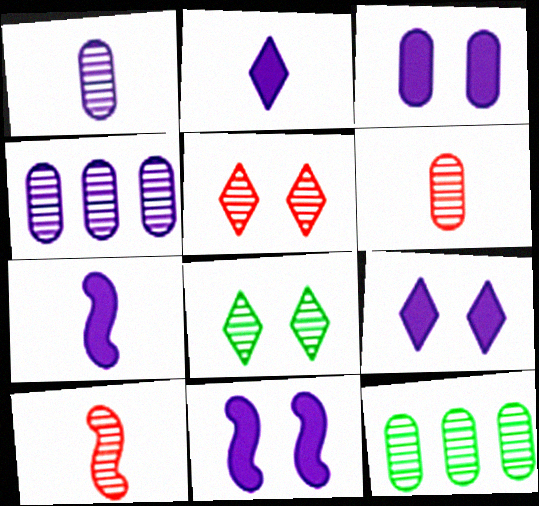[[3, 9, 11], 
[4, 8, 10]]